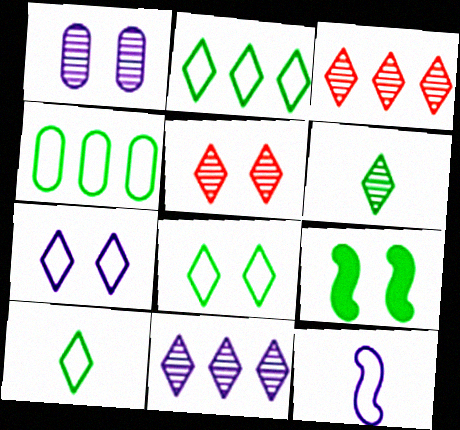[[2, 8, 10], 
[4, 6, 9], 
[5, 6, 11]]